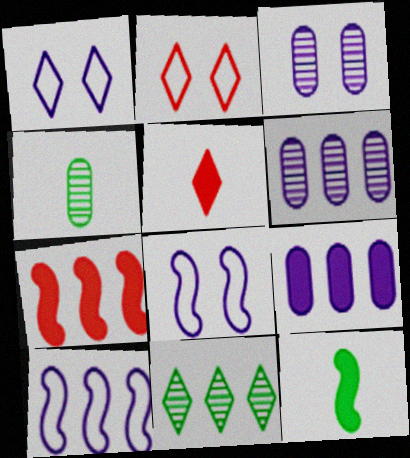[[1, 4, 7], 
[1, 5, 11], 
[2, 6, 12]]